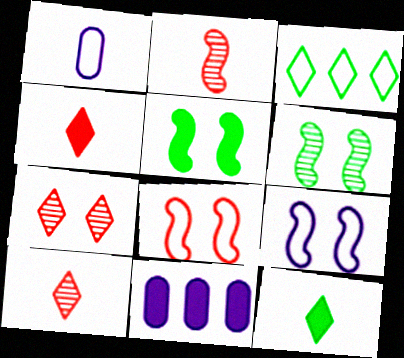[[1, 2, 12], 
[1, 3, 8], 
[4, 5, 11]]